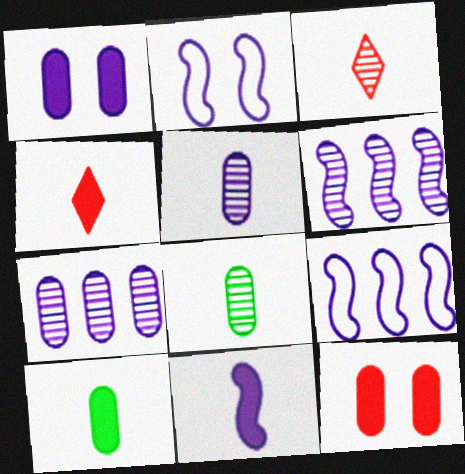[[2, 6, 11], 
[4, 10, 11]]